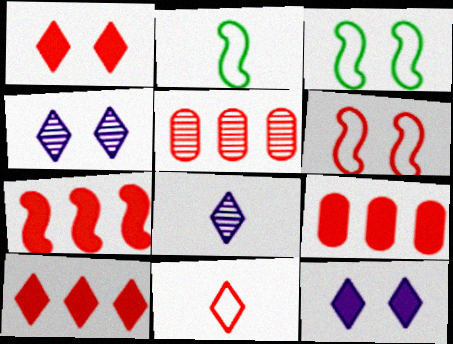[[2, 4, 9], 
[2, 5, 12], 
[3, 8, 9], 
[7, 9, 10]]